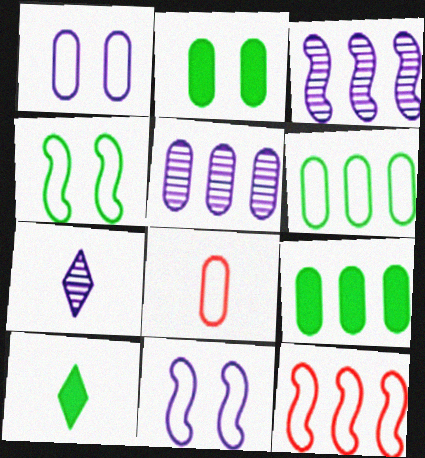[[1, 6, 8], 
[2, 5, 8], 
[2, 7, 12]]